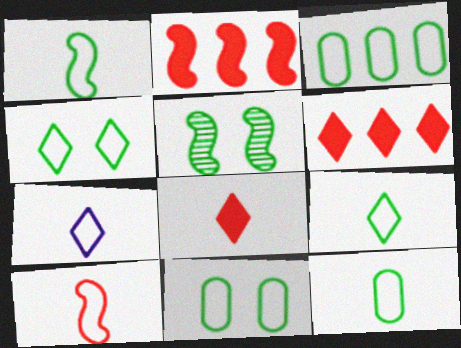[[1, 3, 4], 
[1, 9, 12], 
[3, 11, 12], 
[7, 10, 12]]